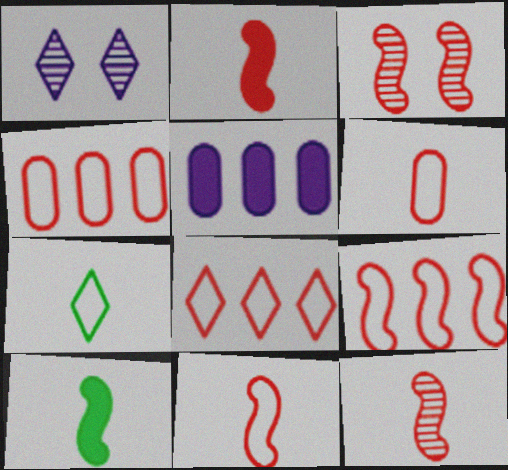[[1, 4, 10], 
[2, 3, 9], 
[2, 11, 12], 
[3, 5, 7], 
[4, 8, 9]]